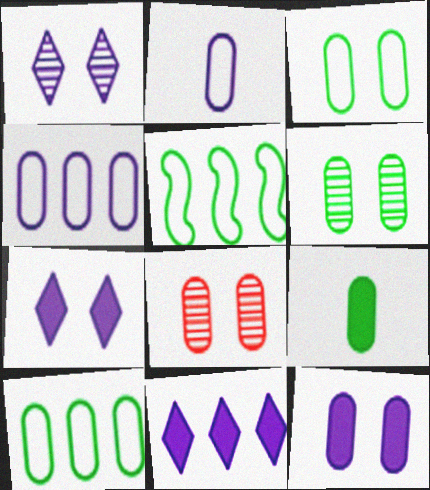[[3, 8, 12], 
[4, 8, 9], 
[6, 9, 10]]